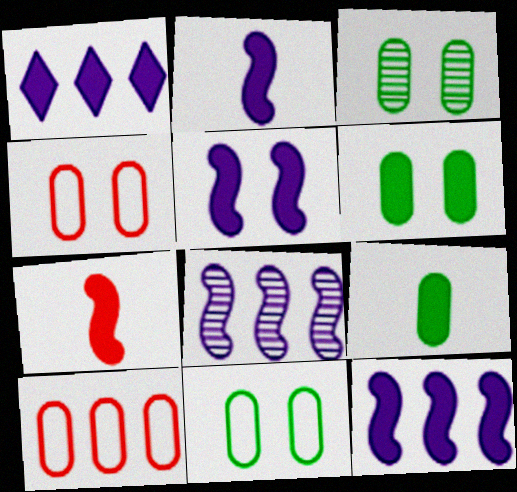[[1, 6, 7], 
[2, 5, 12], 
[3, 6, 11]]